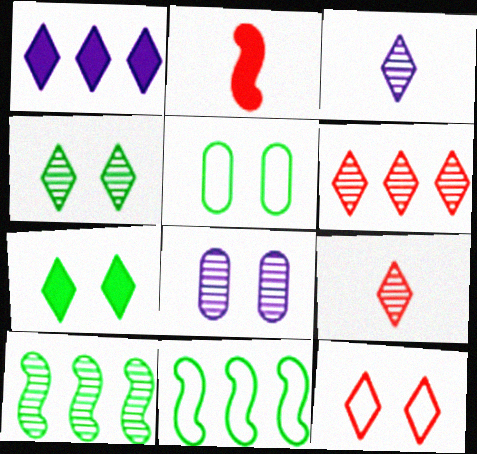[[3, 4, 6], 
[8, 9, 10]]